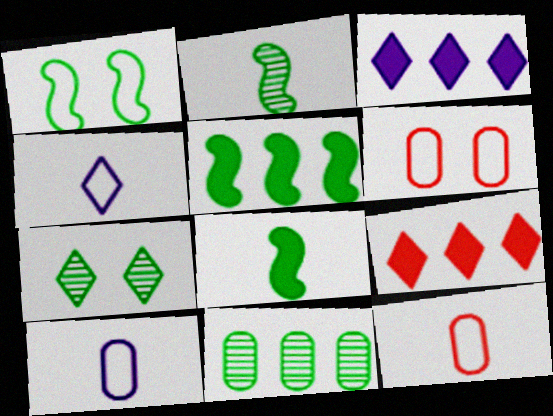[[1, 2, 5], 
[2, 3, 6], 
[2, 7, 11], 
[4, 7, 9]]